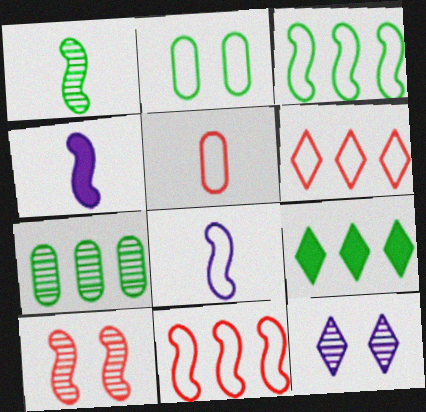[[1, 2, 9], 
[2, 6, 8], 
[3, 4, 10], 
[3, 7, 9]]